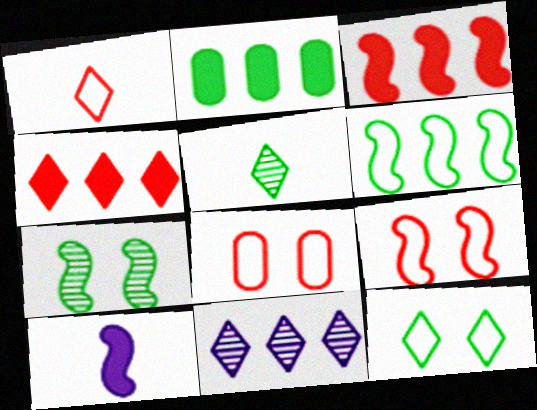[]